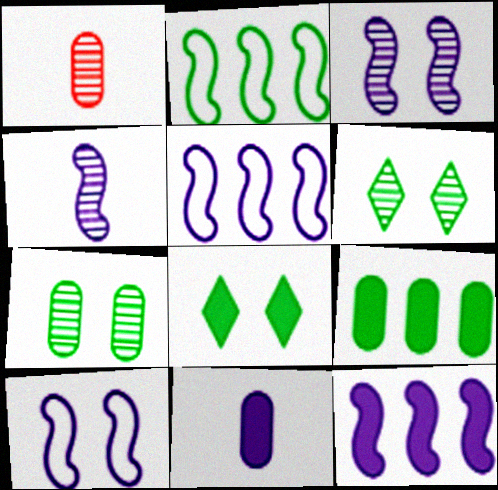[[1, 5, 8], 
[4, 10, 12]]